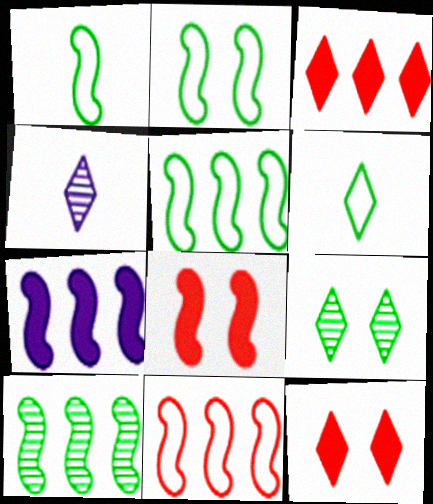[[1, 2, 5], 
[7, 10, 11]]